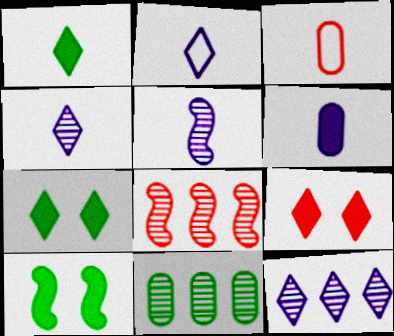[[1, 3, 5], 
[2, 5, 6], 
[3, 8, 9], 
[3, 10, 12], 
[8, 11, 12]]